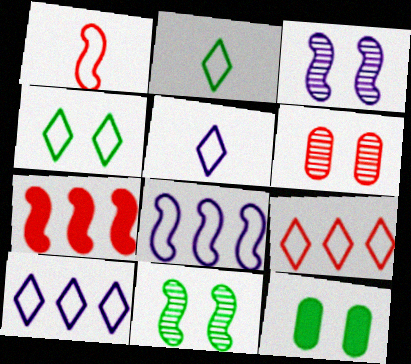[[4, 5, 9], 
[4, 11, 12]]